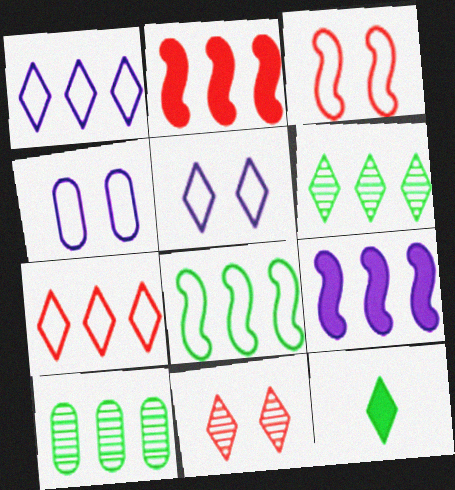[[1, 2, 10], 
[1, 11, 12], 
[7, 9, 10]]